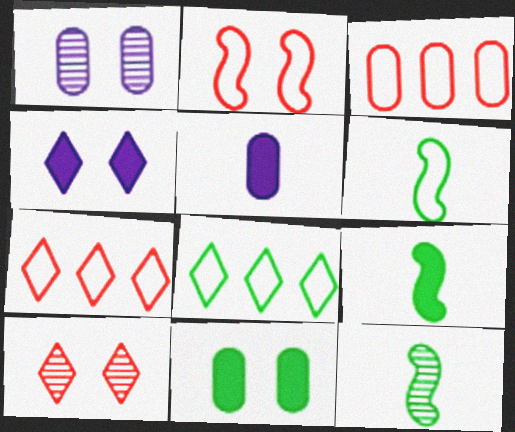[[1, 7, 9], 
[3, 4, 12], 
[6, 9, 12], 
[8, 11, 12]]